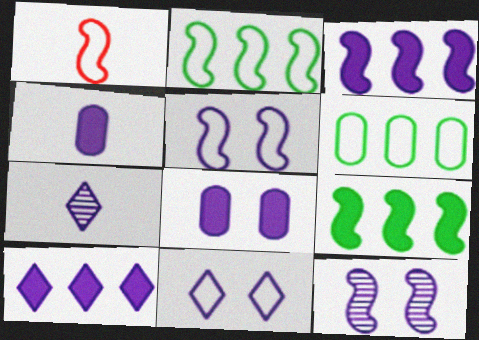[[1, 2, 5], 
[1, 6, 11], 
[1, 9, 12], 
[7, 10, 11], 
[8, 11, 12]]